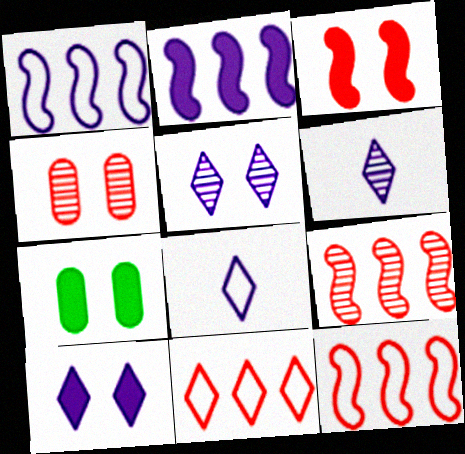[[3, 7, 10], 
[6, 7, 12], 
[7, 8, 9]]